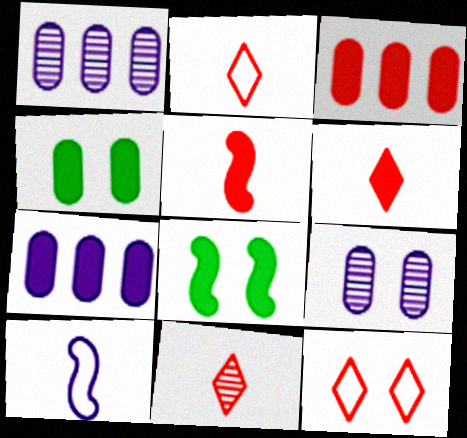[[1, 2, 8], 
[2, 6, 11], 
[6, 7, 8], 
[8, 9, 12]]